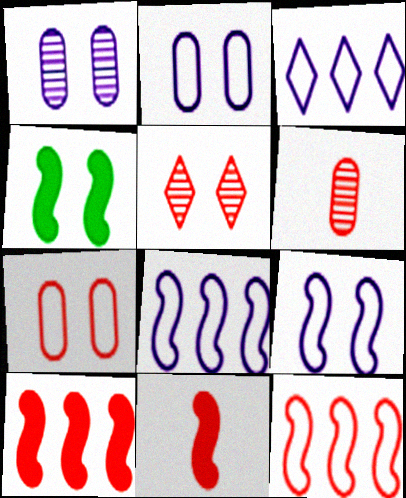[[2, 4, 5], 
[3, 4, 6]]